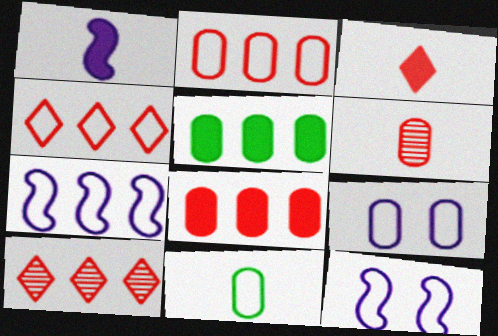[[2, 9, 11], 
[4, 11, 12], 
[5, 6, 9], 
[5, 7, 10]]